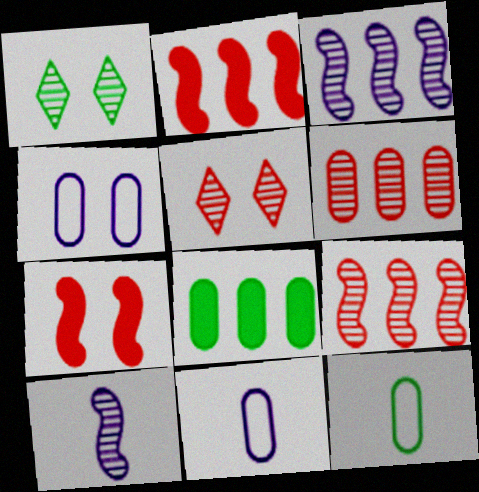[[1, 2, 11], 
[1, 4, 7], 
[1, 6, 10]]